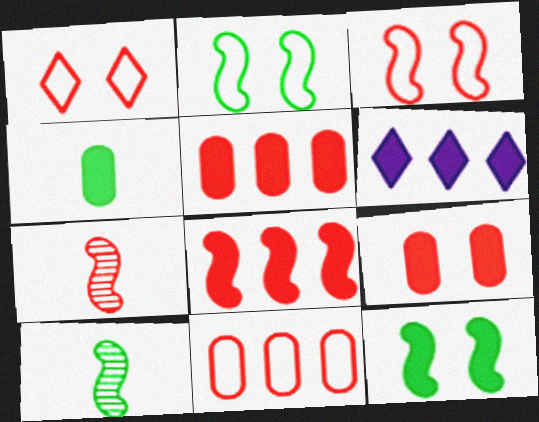[[1, 5, 7], 
[3, 7, 8]]